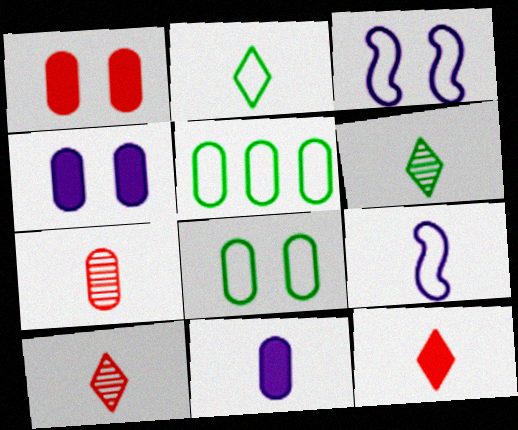[[4, 5, 7]]